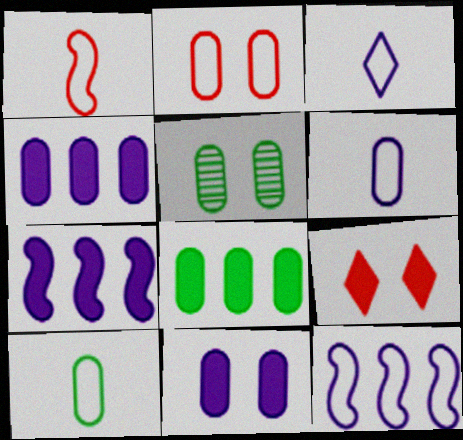[[1, 3, 10], 
[2, 5, 11], 
[5, 8, 10]]